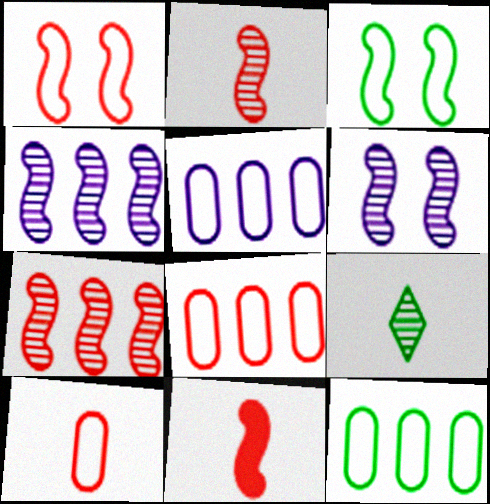[[1, 7, 11], 
[3, 4, 11], 
[5, 8, 12]]